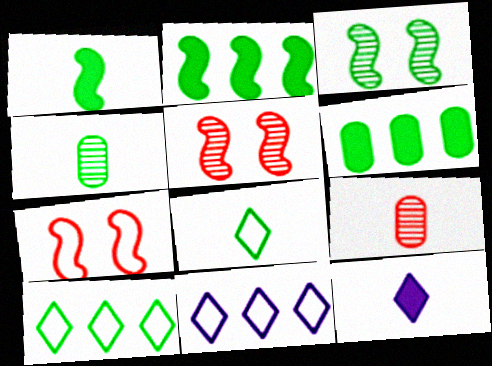[[1, 4, 8], 
[3, 6, 8]]